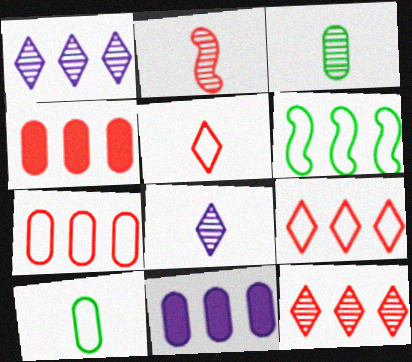[[1, 4, 6], 
[2, 3, 8], 
[6, 11, 12]]